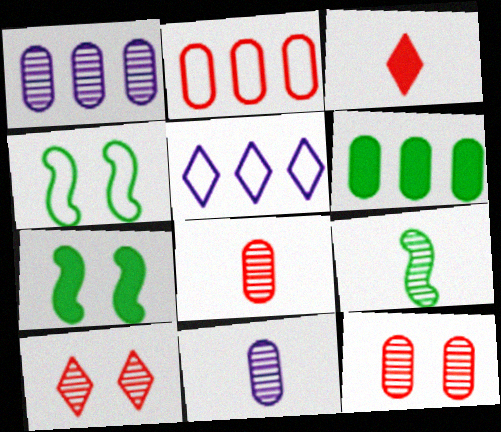[[1, 2, 6], 
[1, 3, 4], 
[1, 9, 10], 
[5, 7, 8]]